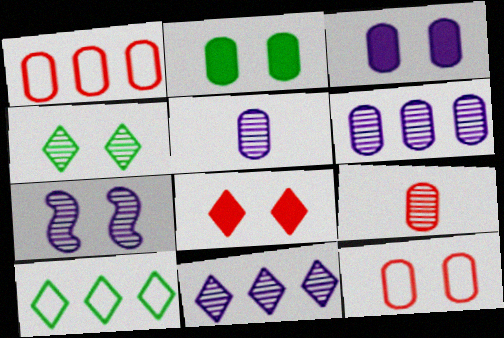[[1, 2, 5], 
[5, 7, 11]]